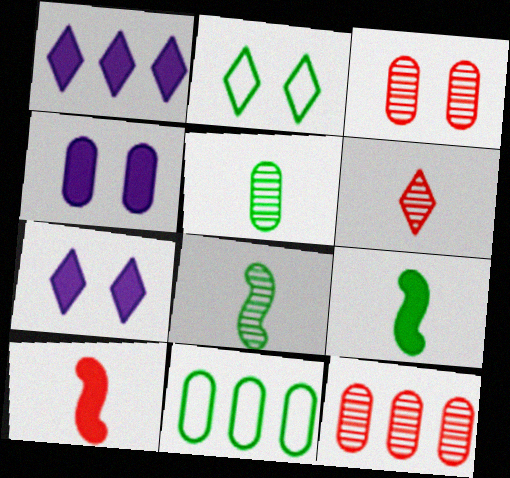[[1, 2, 6]]